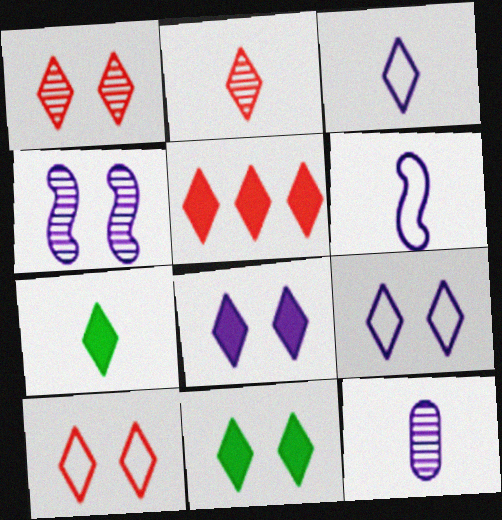[[1, 9, 11], 
[2, 3, 7], 
[2, 5, 10], 
[5, 7, 8]]